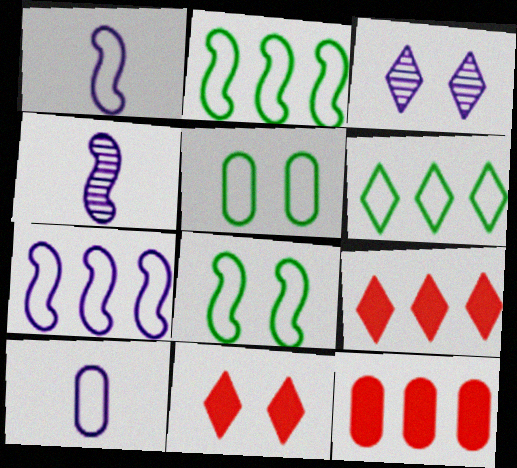[[4, 5, 9]]